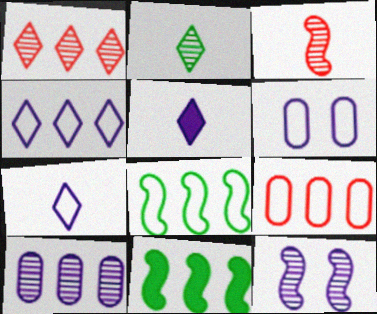[[4, 8, 9]]